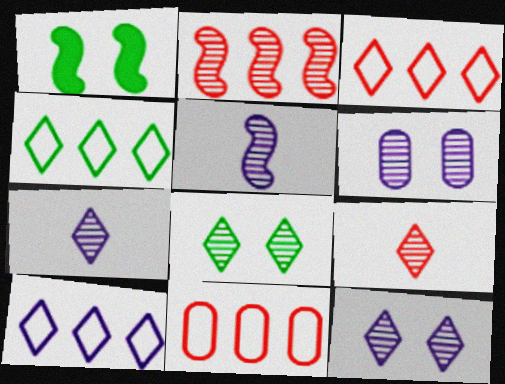[[1, 7, 11], 
[3, 4, 10]]